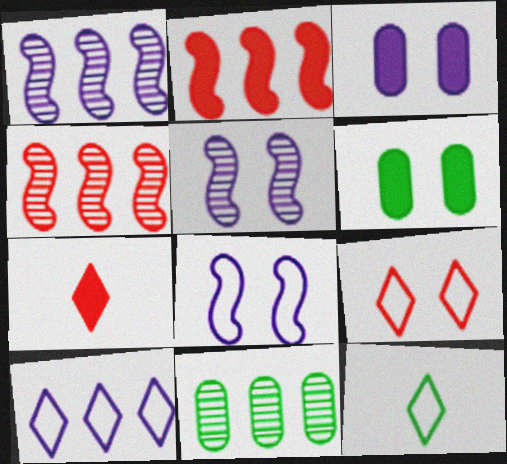[[2, 10, 11], 
[3, 4, 12], 
[5, 6, 9], 
[7, 8, 11], 
[9, 10, 12]]